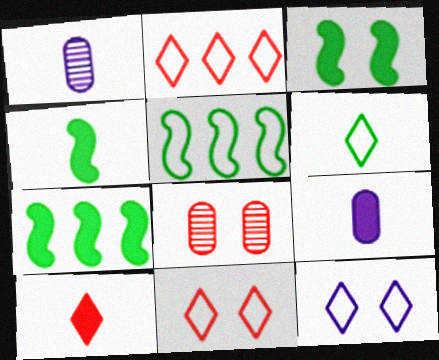[[1, 2, 3], 
[1, 7, 11], 
[2, 6, 12], 
[3, 4, 7], 
[3, 8, 12], 
[4, 9, 10]]